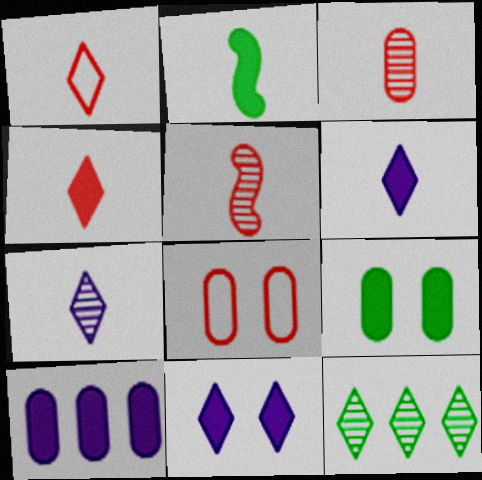[[1, 11, 12]]